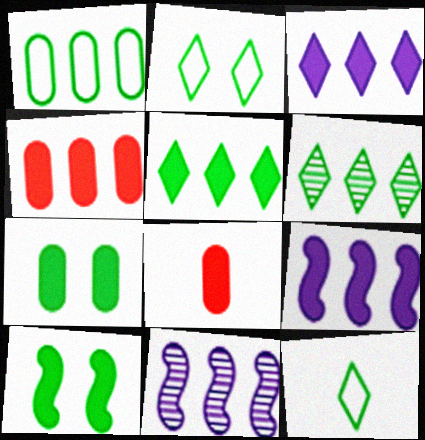[[2, 8, 11], 
[3, 8, 10], 
[4, 5, 9]]